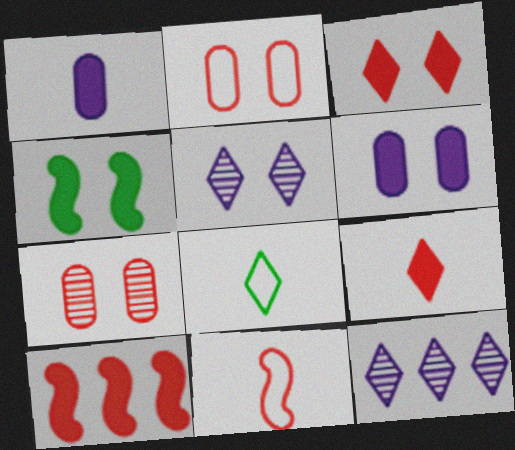[[2, 4, 5], 
[3, 4, 6], 
[3, 8, 12]]